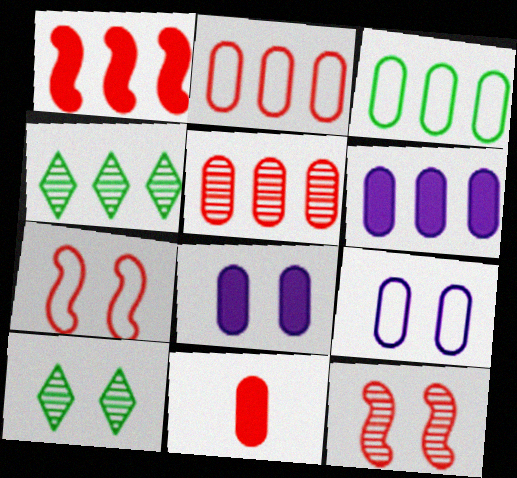[[3, 5, 6], 
[7, 8, 10]]